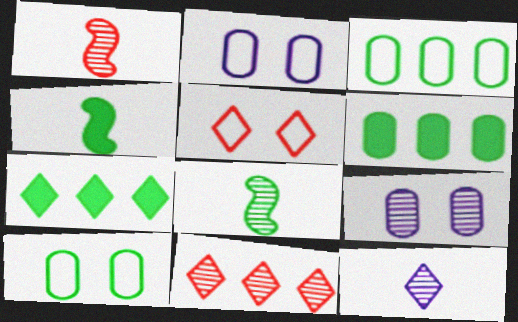[[1, 2, 7], 
[2, 4, 11], 
[5, 7, 12], 
[7, 8, 10], 
[8, 9, 11]]